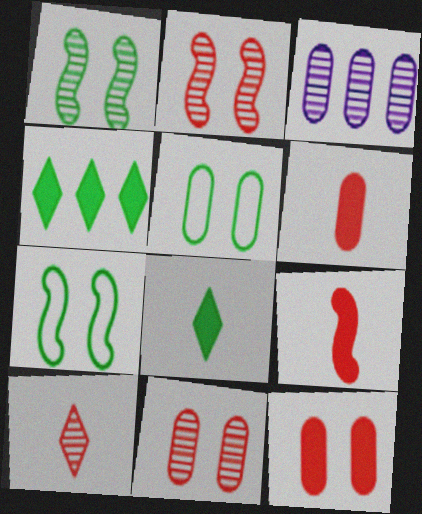[[1, 3, 10], 
[3, 5, 6]]